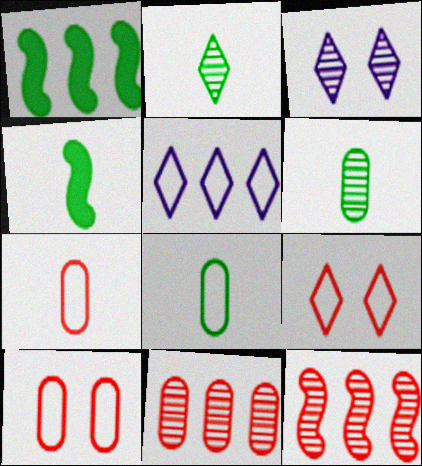[[1, 3, 7], 
[1, 5, 11], 
[2, 4, 8], 
[3, 6, 12]]